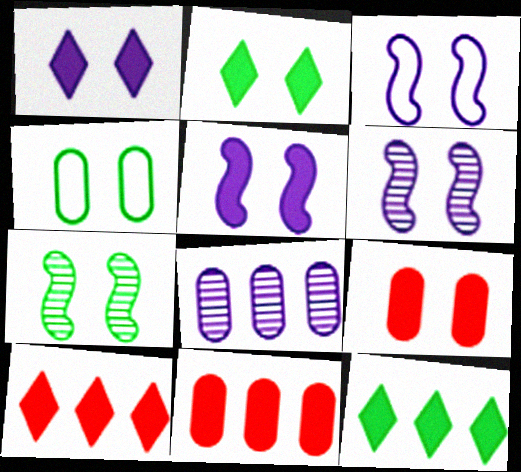[[2, 4, 7], 
[2, 5, 9], 
[3, 5, 6]]